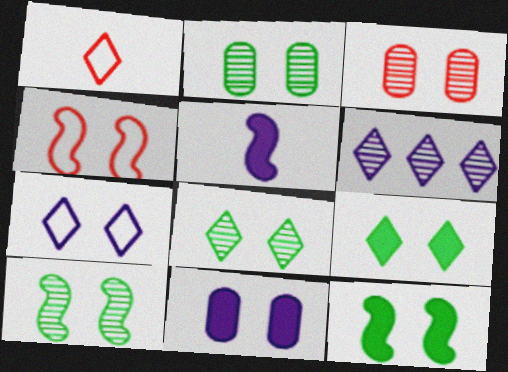[[1, 6, 9], 
[2, 8, 10], 
[3, 7, 12], 
[4, 8, 11]]